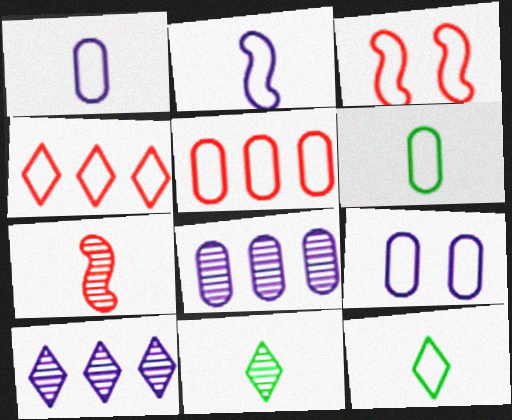[[5, 6, 9]]